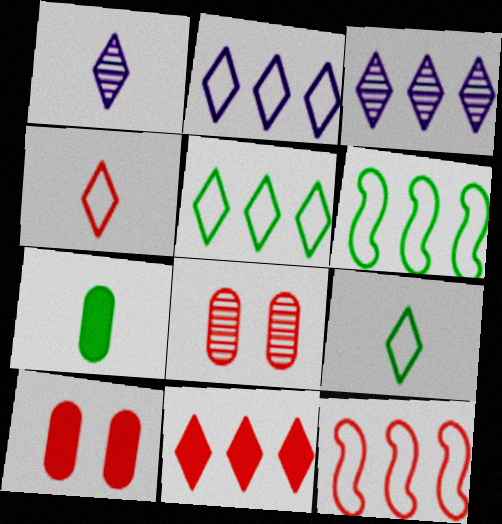[[1, 6, 10], 
[3, 5, 11]]